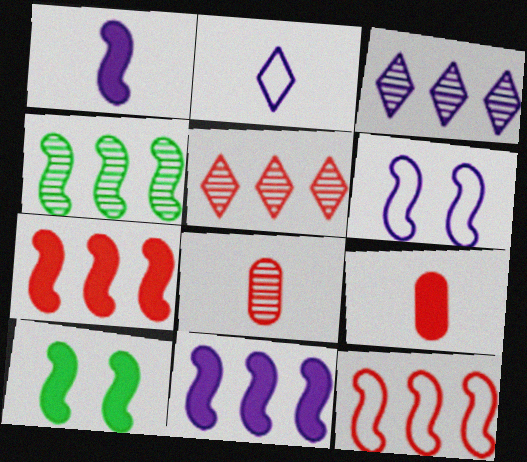[[1, 7, 10], 
[4, 11, 12]]